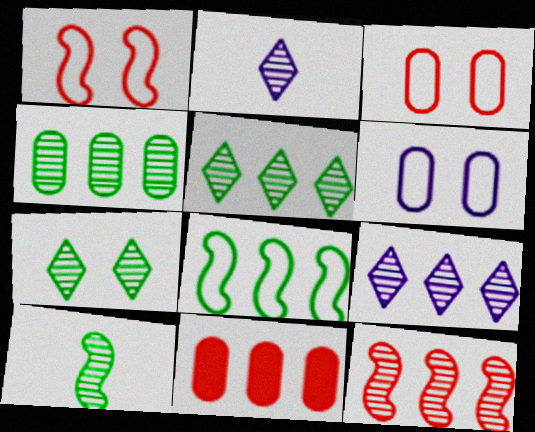[[4, 7, 10], 
[4, 9, 12], 
[8, 9, 11]]